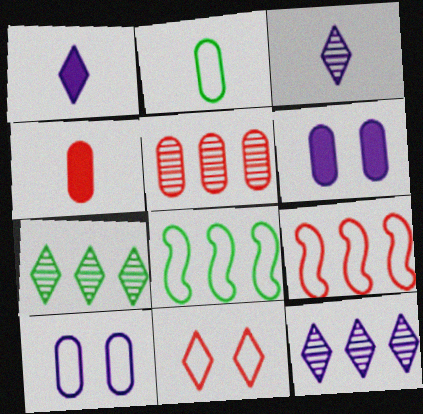[[1, 7, 11], 
[2, 5, 6]]